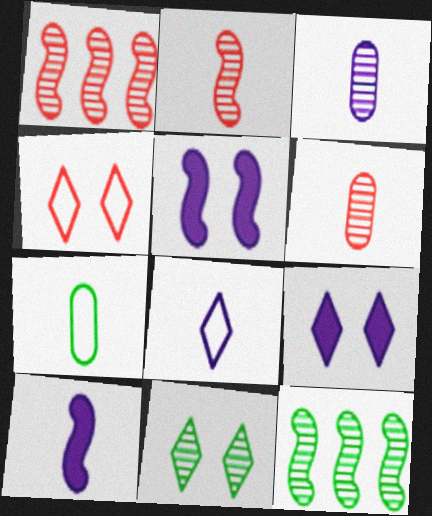[[1, 3, 11], 
[1, 7, 9], 
[3, 8, 10], 
[4, 9, 11]]